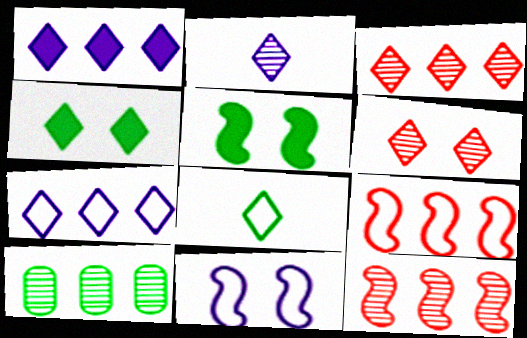[[1, 6, 8], 
[1, 9, 10], 
[5, 8, 10]]